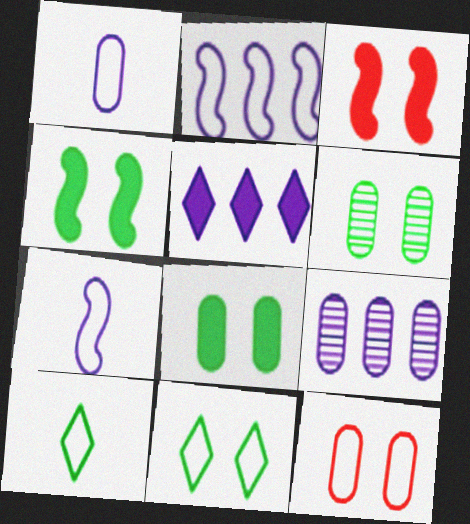[[2, 5, 9], 
[2, 10, 12], 
[3, 9, 10], 
[4, 6, 11]]